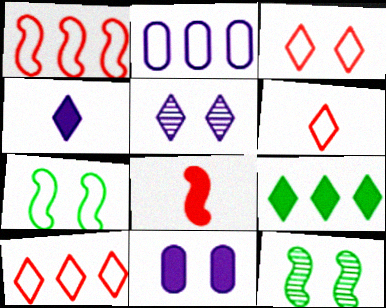[[2, 6, 7], 
[3, 6, 10], 
[3, 11, 12], 
[5, 6, 9], 
[8, 9, 11]]